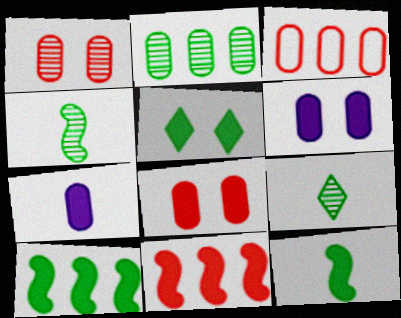[[5, 7, 11]]